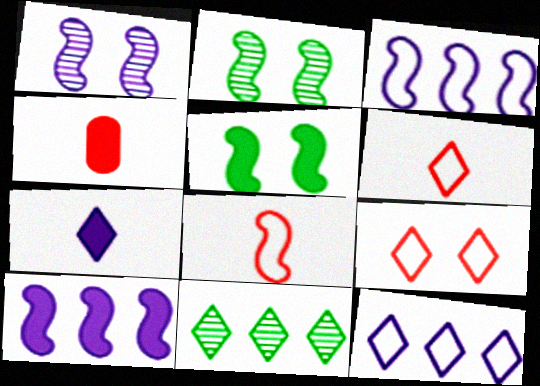[[2, 4, 12], 
[2, 8, 10], 
[7, 9, 11]]